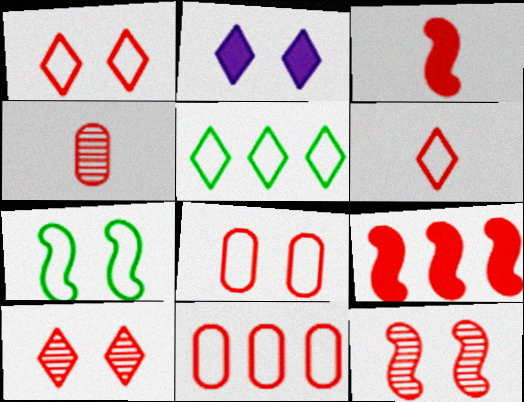[[1, 4, 9], 
[3, 4, 6], 
[3, 10, 11]]